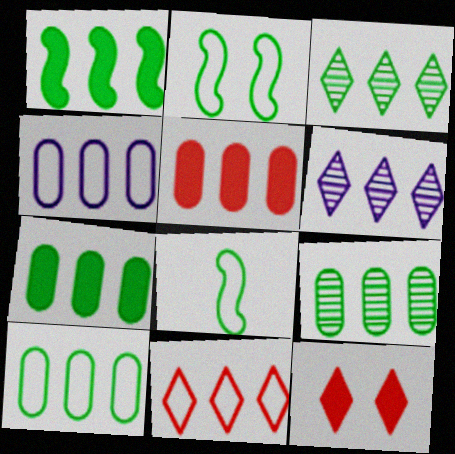[[1, 3, 10], 
[4, 5, 9], 
[7, 9, 10]]